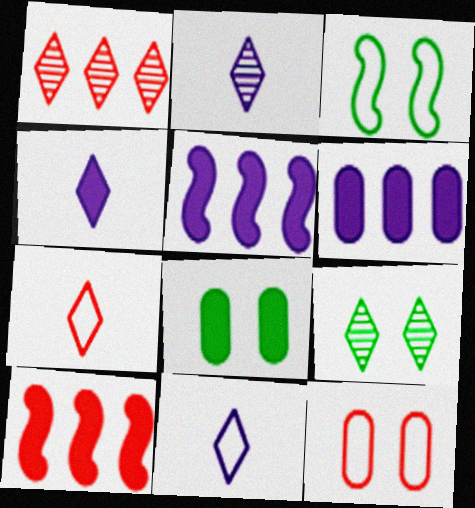[[1, 2, 9], 
[2, 4, 11], 
[3, 8, 9], 
[4, 8, 10]]